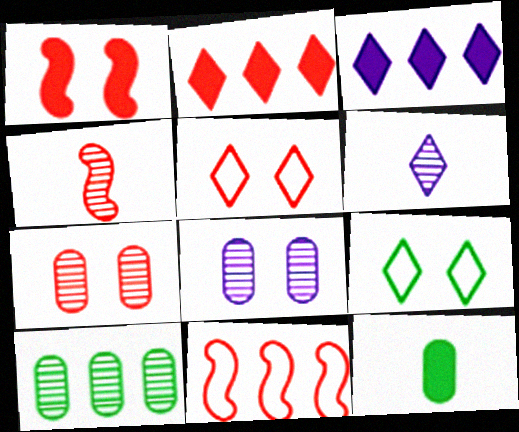[[1, 3, 12], 
[1, 4, 11], 
[1, 5, 7], 
[1, 8, 9], 
[2, 6, 9], 
[3, 10, 11]]